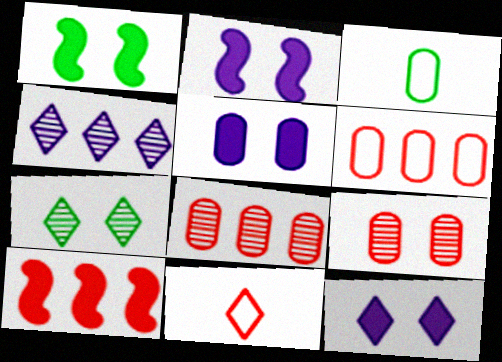[[2, 5, 12], 
[3, 5, 8], 
[9, 10, 11]]